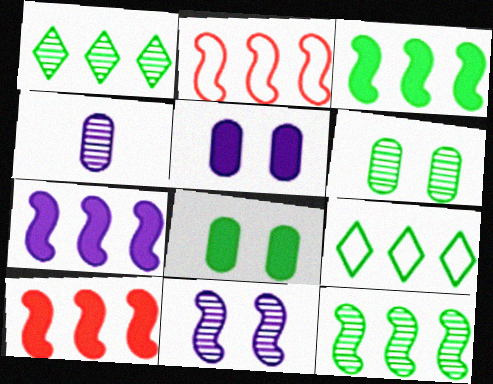[[2, 7, 12], 
[3, 7, 10]]